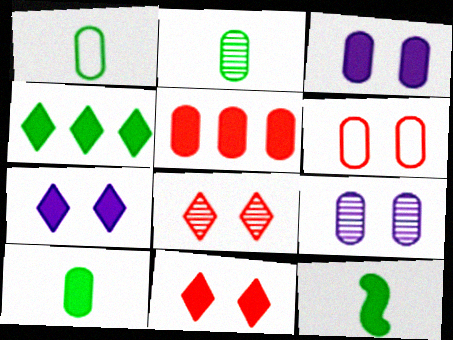[[1, 2, 10], 
[1, 5, 9], 
[3, 5, 10], 
[5, 7, 12]]